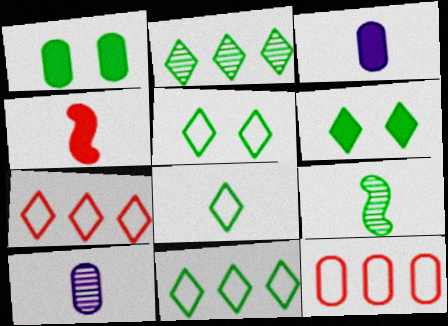[[1, 9, 11], 
[1, 10, 12], 
[2, 6, 8], 
[4, 8, 10], 
[5, 8, 11]]